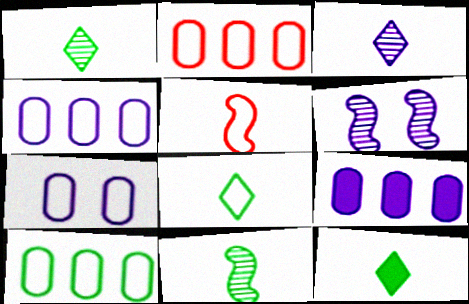[[1, 8, 12], 
[2, 4, 10], 
[2, 6, 12]]